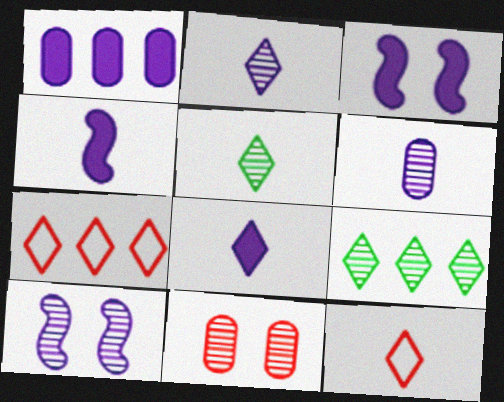[[1, 3, 8], 
[5, 8, 12]]